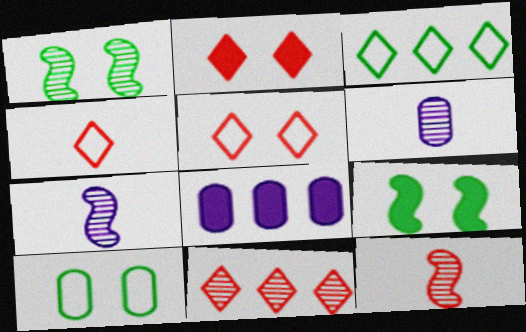[[1, 4, 8], 
[1, 6, 11], 
[2, 4, 11]]